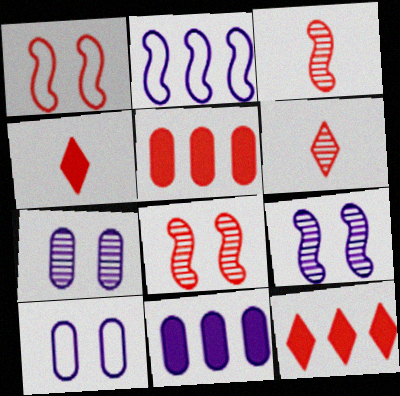[[1, 5, 6]]